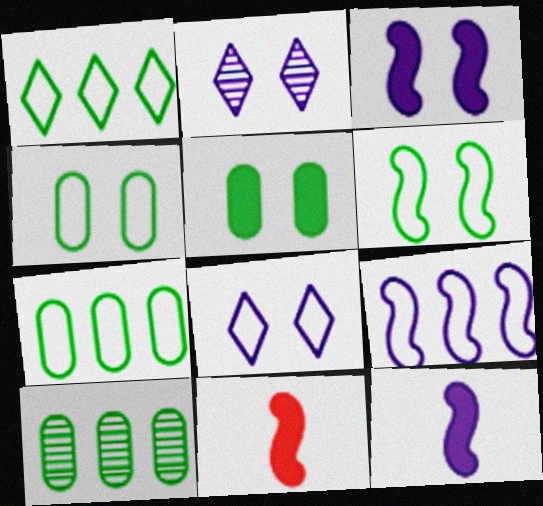[[2, 7, 11], 
[8, 10, 11]]